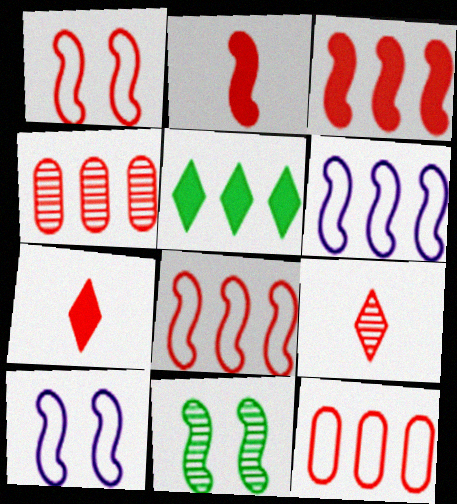[[1, 4, 7], 
[2, 6, 11], 
[4, 5, 6]]